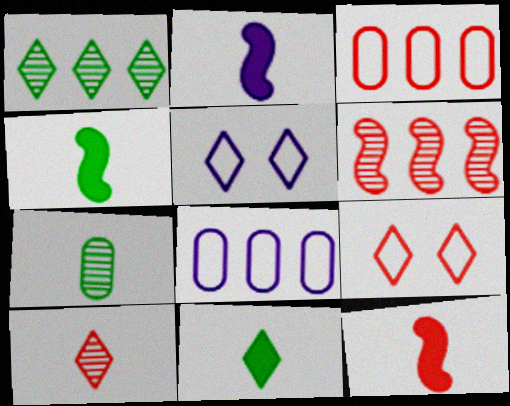[[2, 4, 12]]